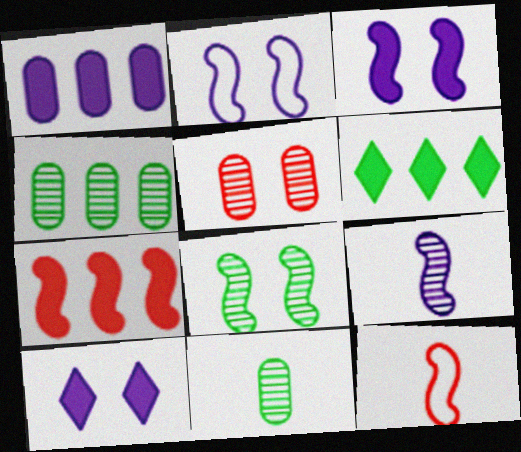[[1, 6, 7], 
[4, 10, 12]]